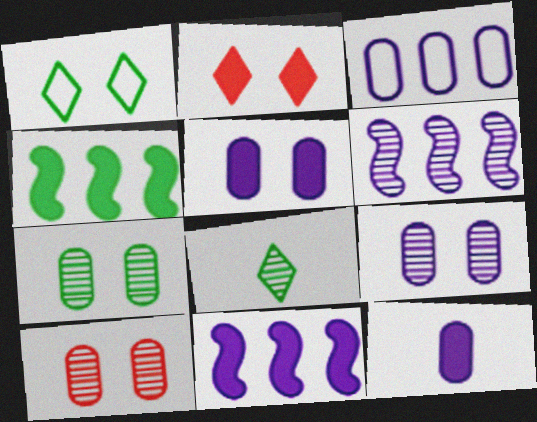[[2, 4, 12], 
[3, 9, 12], 
[6, 8, 10], 
[7, 9, 10]]